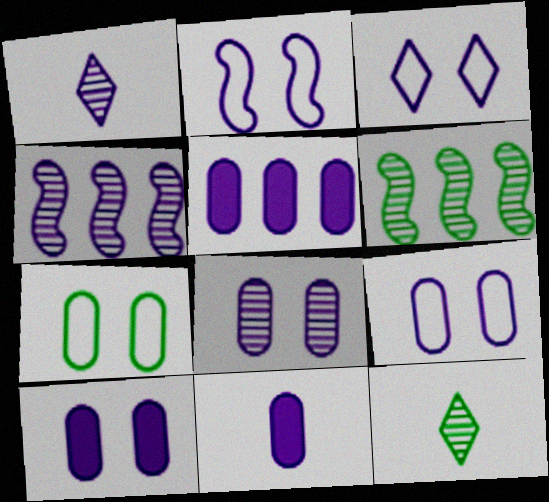[[1, 2, 5], 
[1, 4, 8], 
[2, 3, 9], 
[3, 4, 11], 
[5, 10, 11], 
[8, 9, 10]]